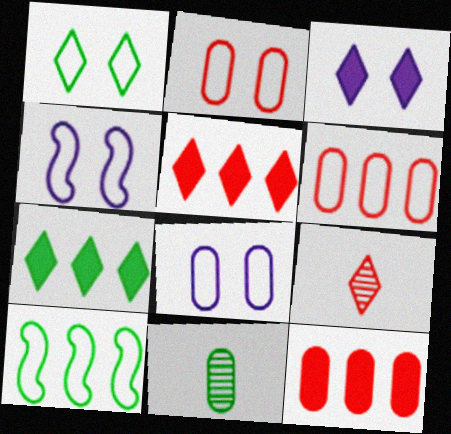[[1, 2, 4], 
[4, 5, 11], 
[8, 11, 12]]